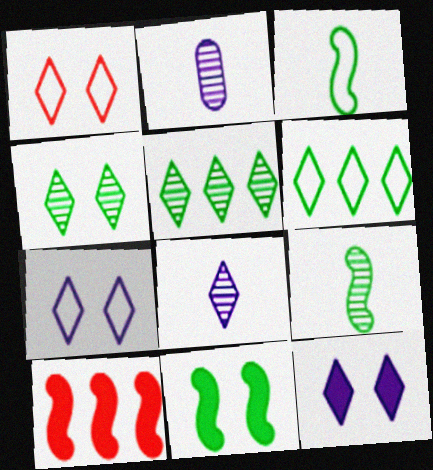[[1, 4, 12]]